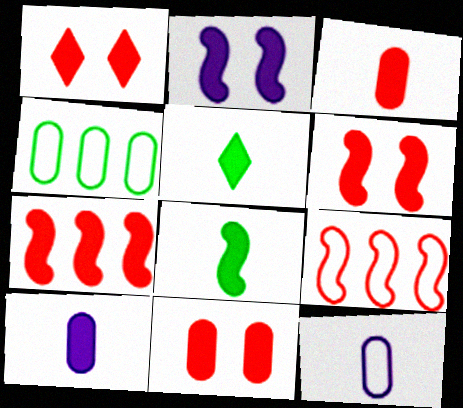[[1, 3, 7], 
[1, 6, 11], 
[2, 7, 8]]